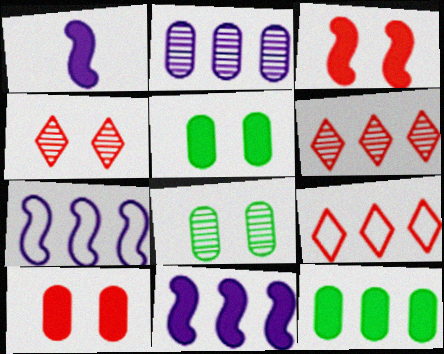[[1, 8, 9], 
[6, 7, 12]]